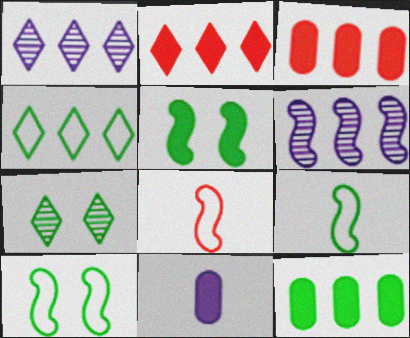[[1, 2, 4], 
[2, 5, 11], 
[3, 4, 6], 
[5, 6, 8], 
[7, 9, 12]]